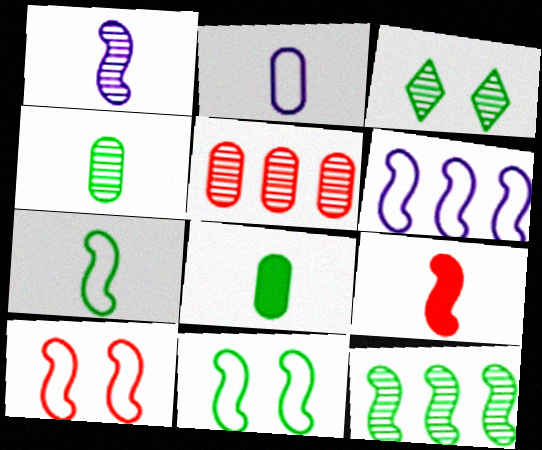[[1, 3, 5], 
[1, 7, 9], 
[3, 4, 12], 
[6, 7, 10]]